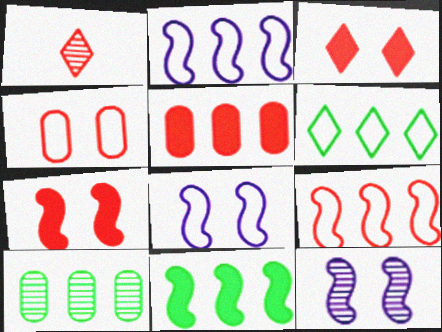[[1, 10, 12], 
[6, 10, 11]]